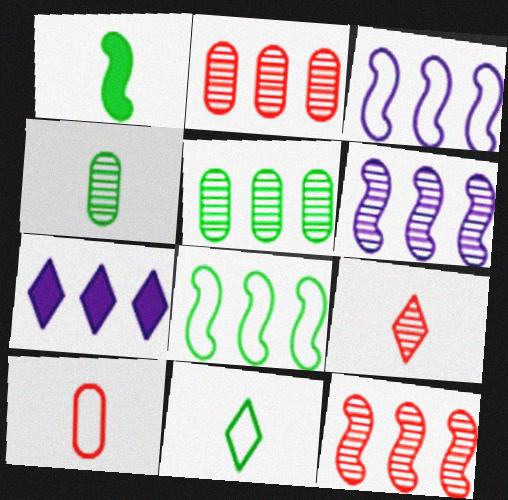[[1, 4, 11], 
[2, 7, 8]]